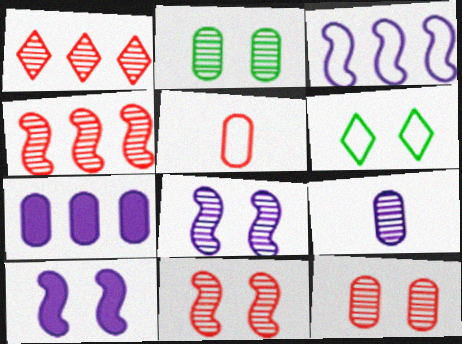[[2, 5, 7], 
[3, 5, 6], 
[6, 10, 12]]